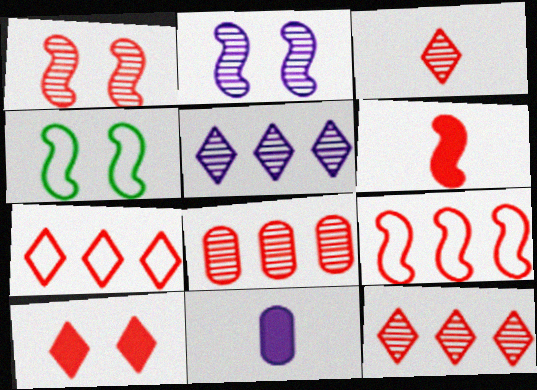[[1, 3, 8], 
[1, 6, 9], 
[3, 7, 10], 
[4, 11, 12]]